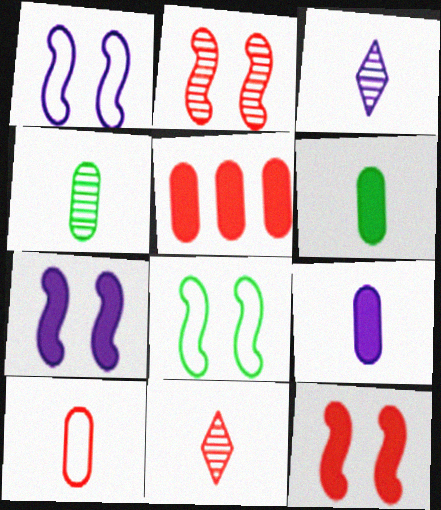[[2, 7, 8], 
[3, 5, 8], 
[4, 9, 10]]